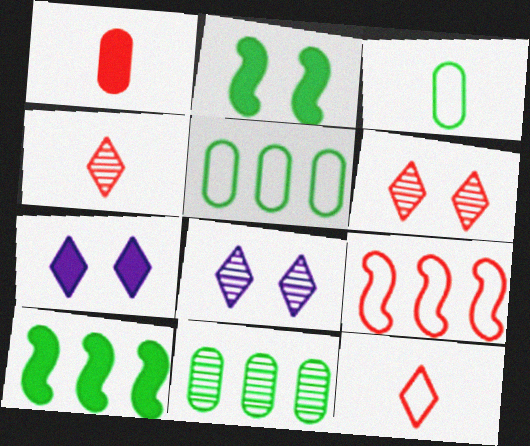[[1, 6, 9], 
[1, 7, 10]]